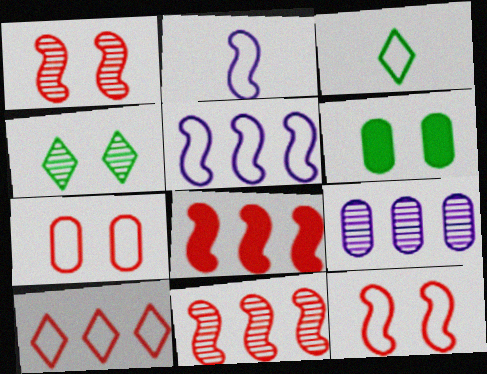[[3, 5, 7]]